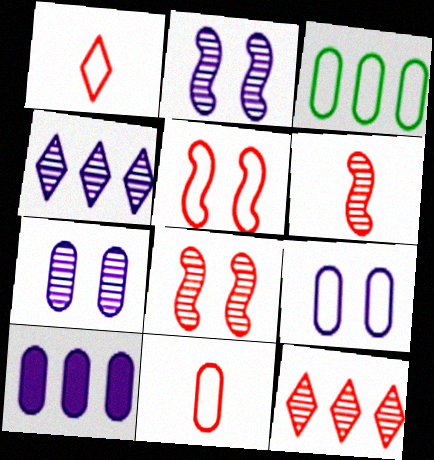[[3, 9, 11]]